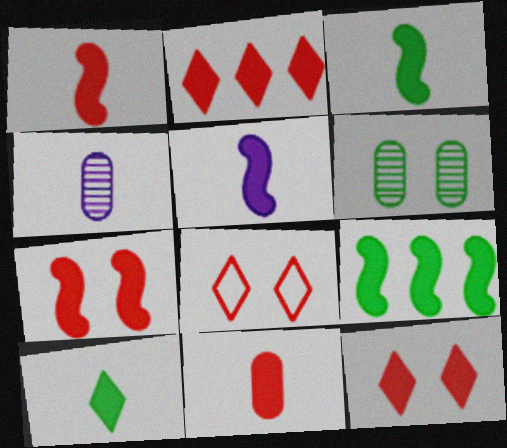[[1, 3, 5], 
[2, 7, 11], 
[4, 8, 9], 
[5, 7, 9], 
[5, 10, 11]]